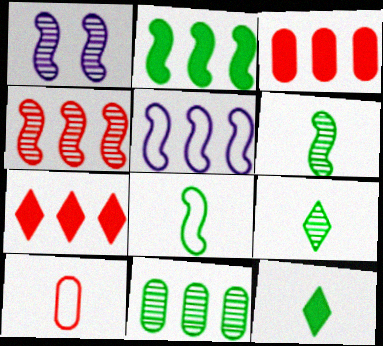[[1, 4, 6], 
[2, 4, 5], 
[5, 7, 11]]